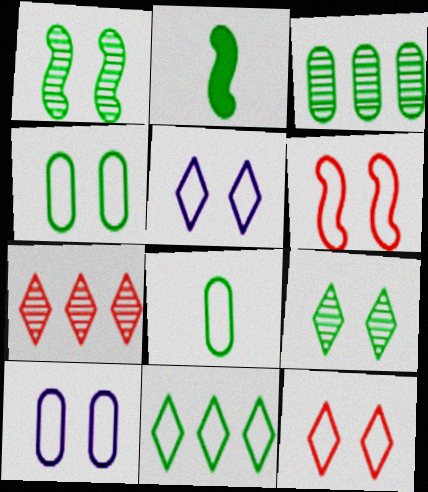[[2, 7, 10], 
[4, 5, 6]]